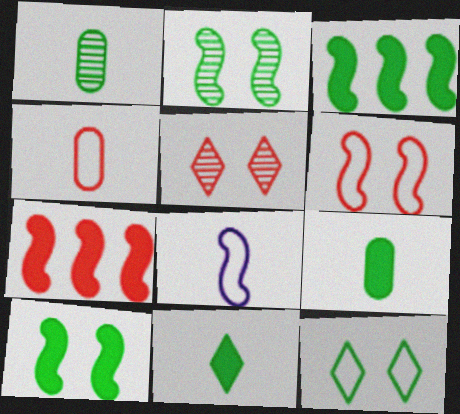[[1, 3, 12], 
[2, 7, 8], 
[4, 5, 7]]